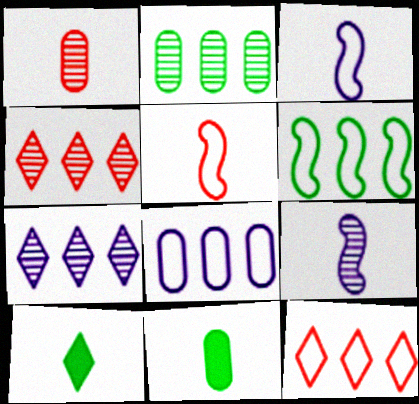[[1, 3, 10], 
[6, 8, 12]]